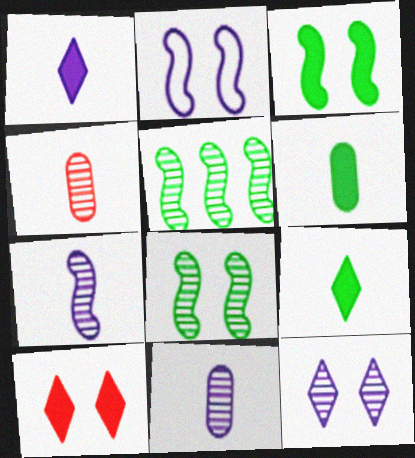[[4, 5, 12]]